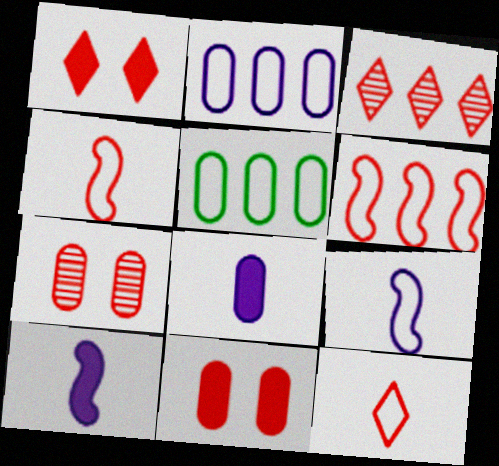[[1, 3, 12], 
[3, 4, 11], 
[5, 7, 8]]